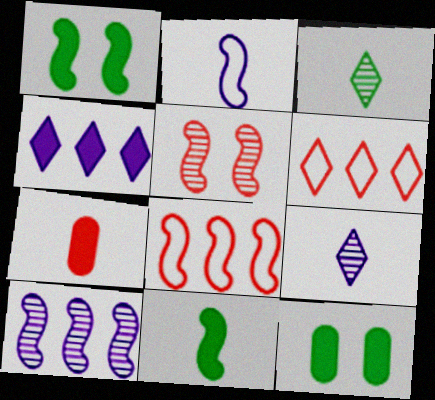[[1, 4, 7], 
[2, 3, 7], 
[5, 6, 7], 
[8, 9, 12]]